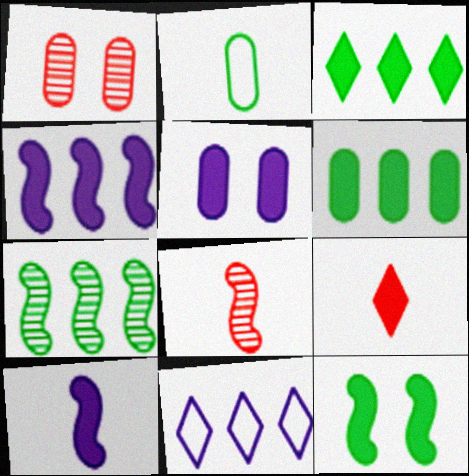[]